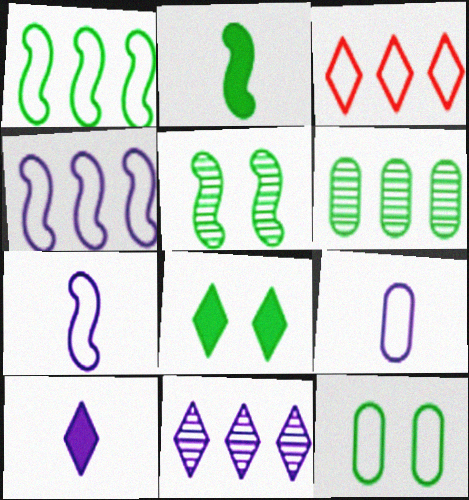[[1, 2, 5], 
[3, 7, 12], 
[5, 8, 12]]